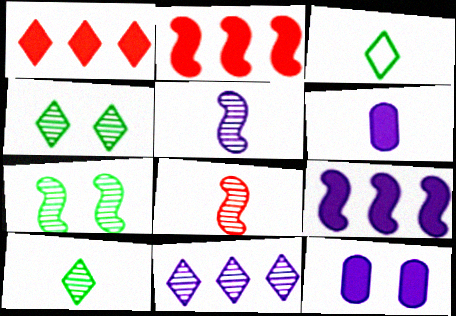[[3, 6, 8]]